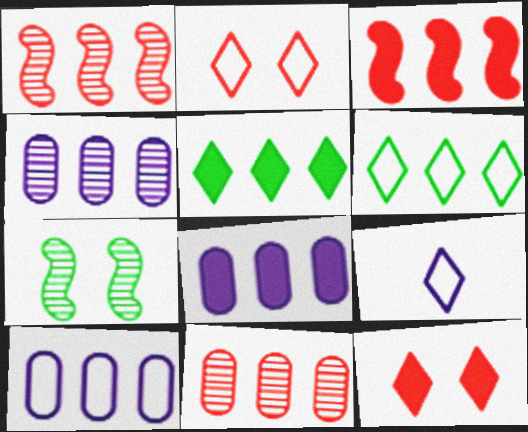[[1, 5, 10], 
[1, 6, 8], 
[2, 6, 9], 
[3, 4, 6], 
[3, 5, 8], 
[4, 8, 10]]